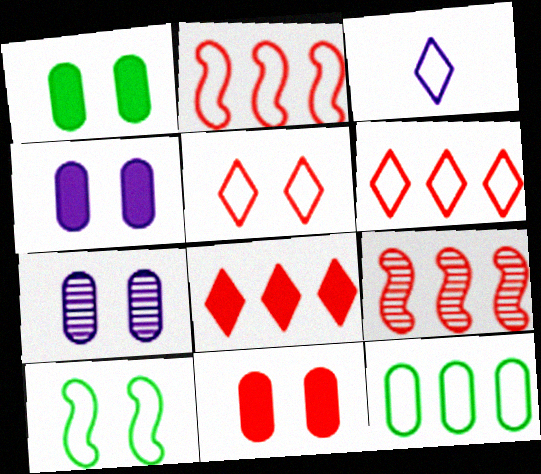[[1, 3, 9], 
[1, 4, 11]]